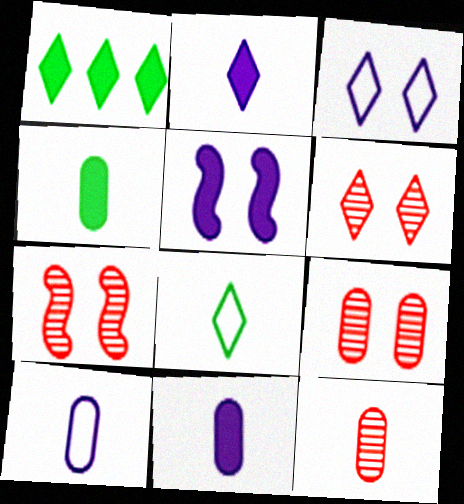[[1, 7, 10], 
[4, 10, 12], 
[6, 7, 9]]